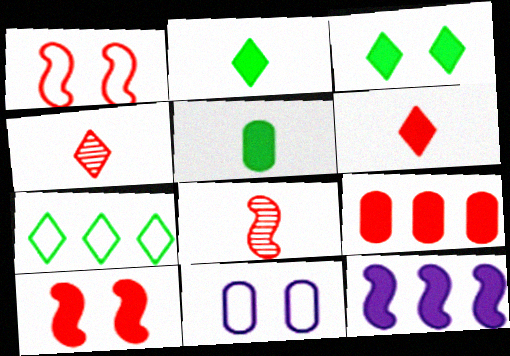[[1, 4, 9], 
[6, 9, 10]]